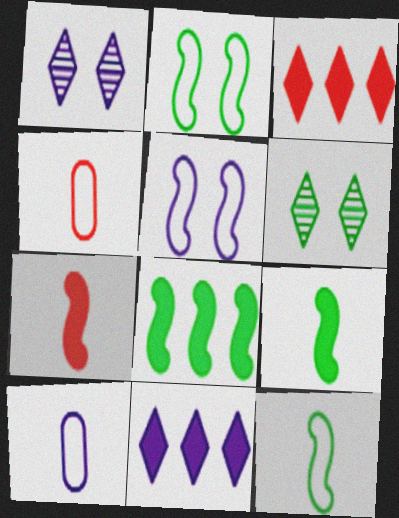[[1, 4, 8]]